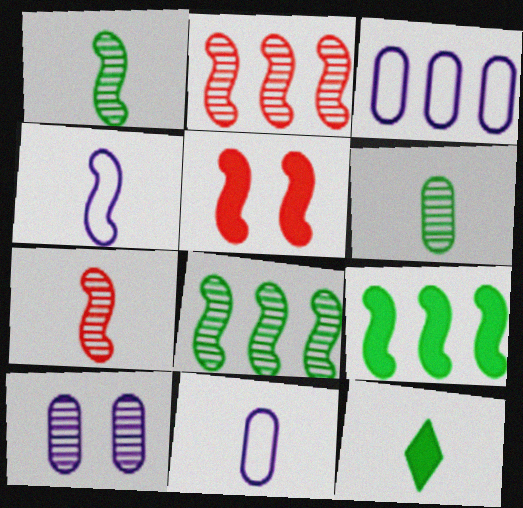[[4, 5, 8], 
[7, 11, 12]]